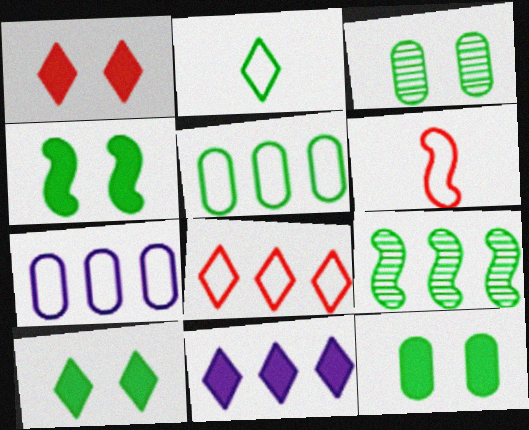[[2, 9, 12], 
[3, 6, 11], 
[4, 10, 12]]